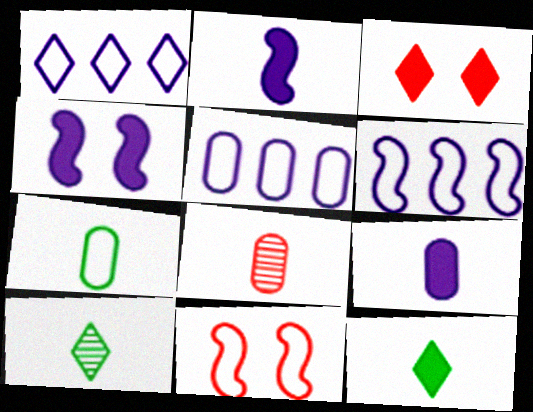[[1, 3, 10], 
[1, 5, 6], 
[1, 7, 11], 
[7, 8, 9]]